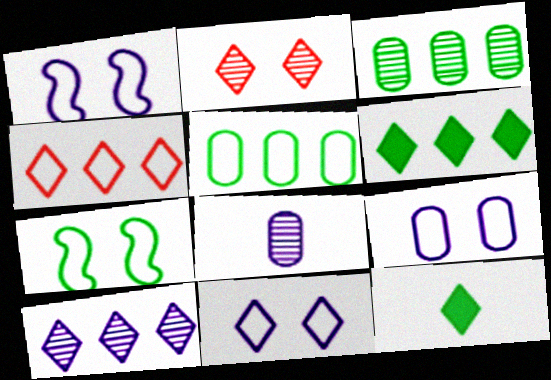[[1, 9, 11], 
[3, 7, 12], 
[4, 6, 10]]